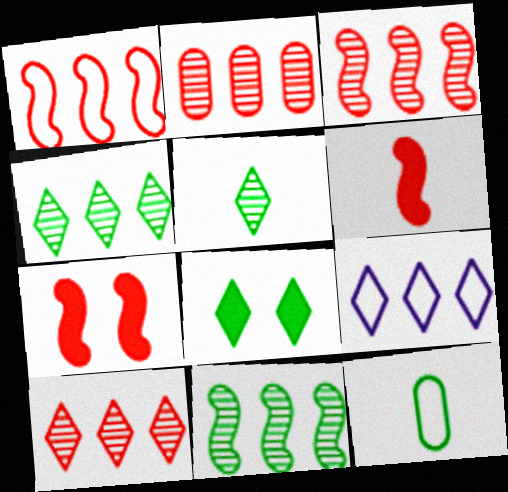[[2, 3, 10], 
[8, 11, 12]]